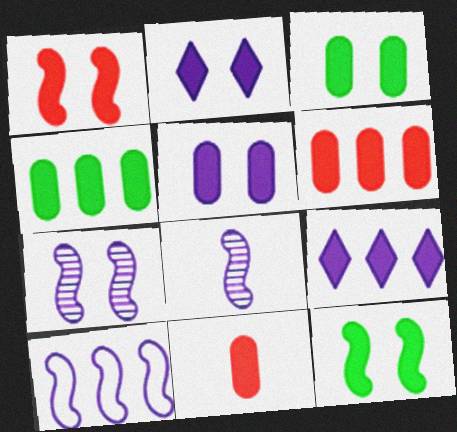[[1, 2, 3], 
[4, 5, 11], 
[9, 11, 12]]